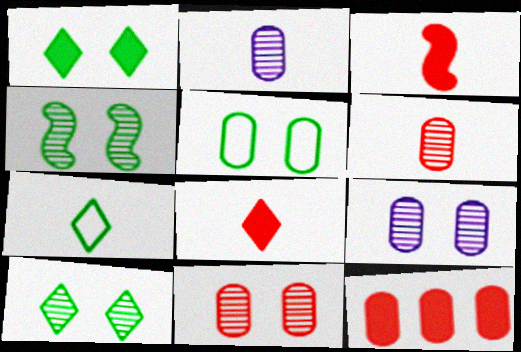[[1, 4, 5], 
[2, 3, 7], 
[2, 5, 12]]